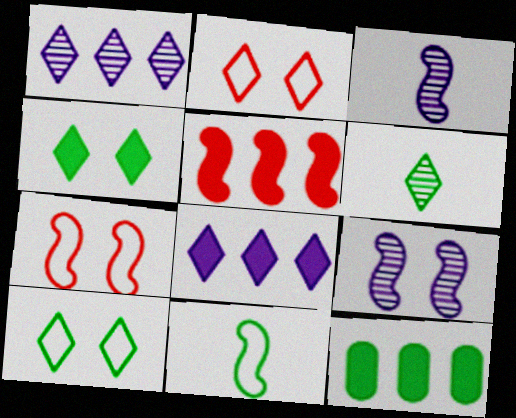[[2, 3, 12], 
[2, 6, 8], 
[5, 8, 12], 
[5, 9, 11]]